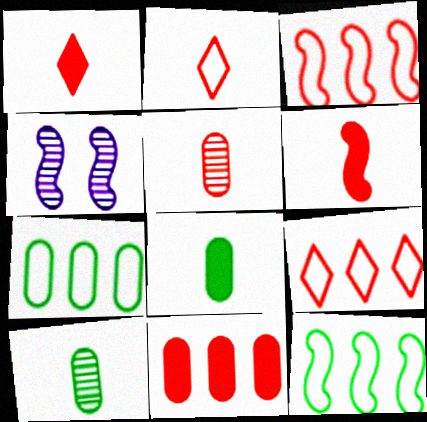[[1, 4, 7], 
[2, 5, 6], 
[4, 6, 12], 
[4, 8, 9]]